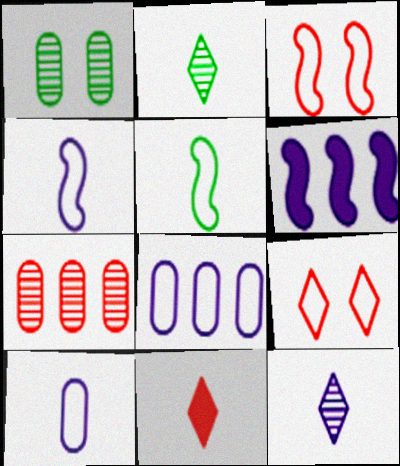[[3, 7, 11], 
[5, 8, 9]]